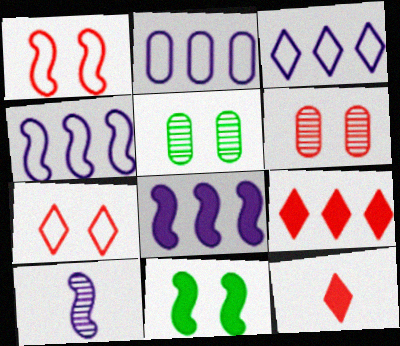[[2, 3, 4], 
[4, 5, 12]]